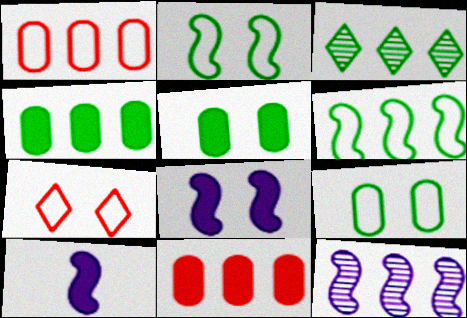[[3, 4, 6]]